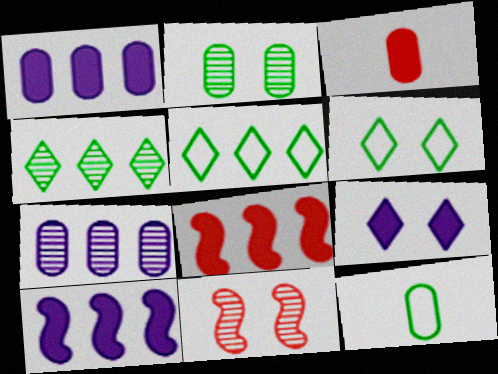[[5, 7, 8]]